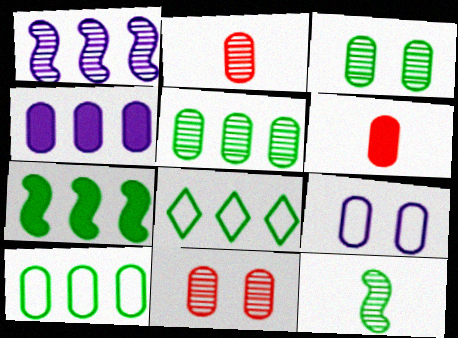[[5, 6, 9], 
[5, 7, 8]]